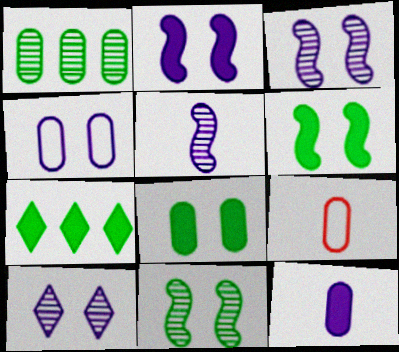[[2, 4, 10], 
[3, 7, 9]]